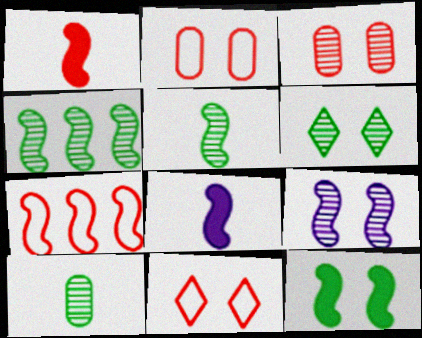[[3, 6, 9], 
[4, 6, 10]]